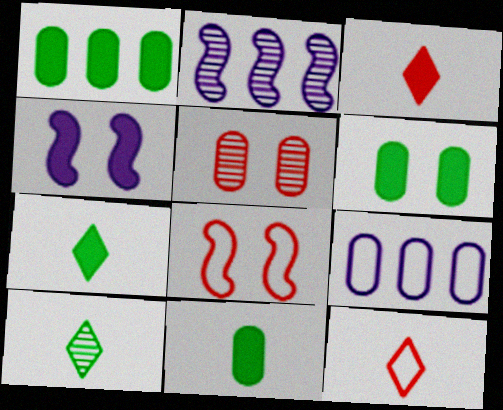[[1, 3, 4], 
[1, 6, 11], 
[2, 5, 10], 
[2, 6, 12], 
[5, 9, 11]]